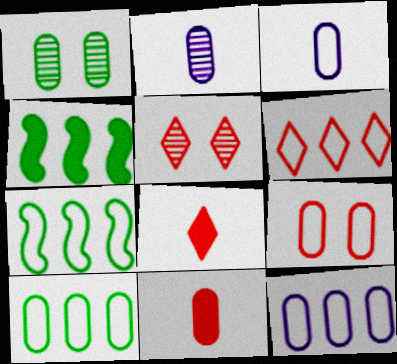[[1, 11, 12], 
[3, 4, 5], 
[3, 9, 10], 
[5, 6, 8], 
[6, 7, 12]]